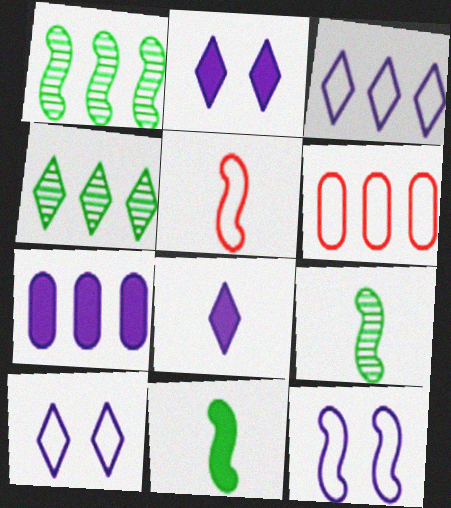[[2, 6, 9]]